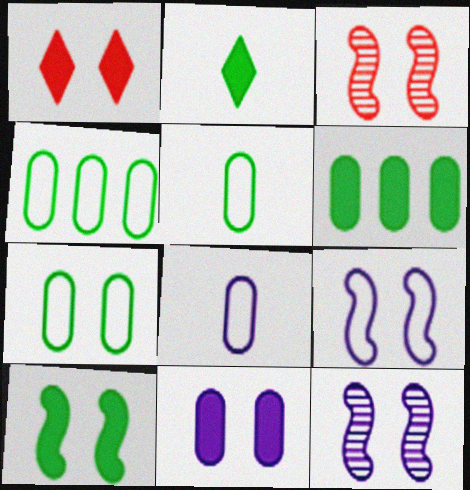[[1, 7, 12], 
[1, 10, 11], 
[2, 6, 10], 
[3, 9, 10], 
[4, 5, 7]]